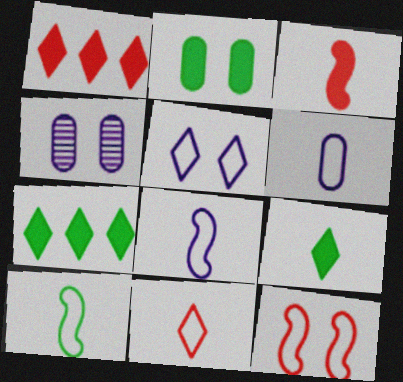[[1, 4, 10], 
[6, 10, 11]]